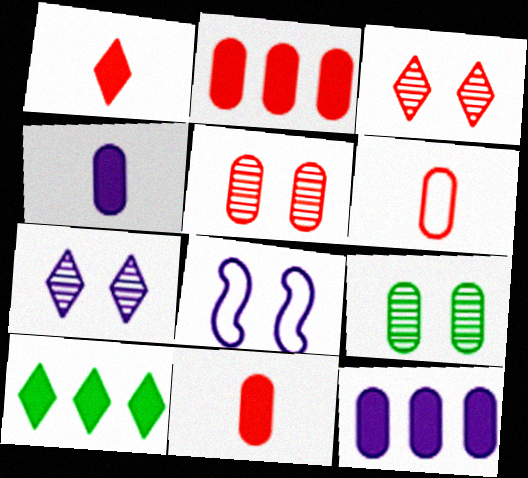[[2, 5, 6], 
[6, 9, 12]]